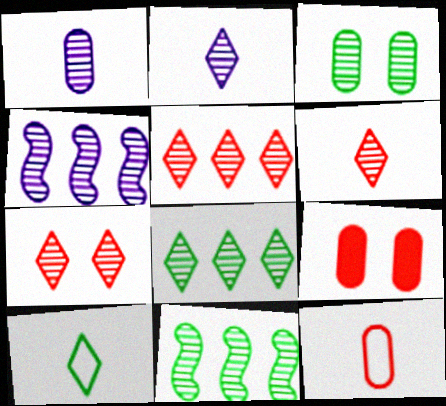[[1, 7, 11], 
[2, 7, 8], 
[3, 4, 6], 
[4, 9, 10], 
[5, 6, 7]]